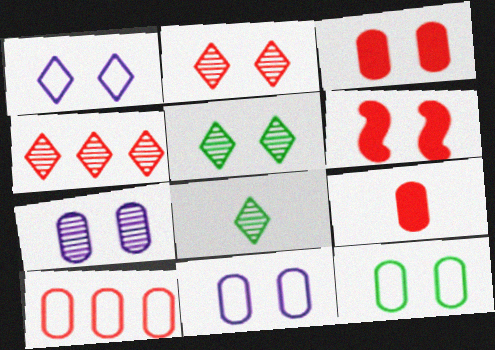[[3, 7, 12], 
[5, 6, 11]]